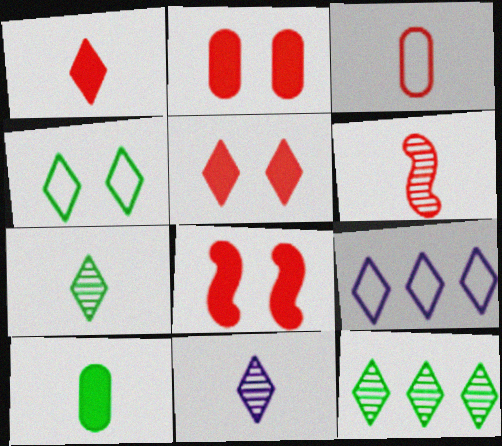[[1, 3, 6], 
[2, 5, 8], 
[5, 7, 9]]